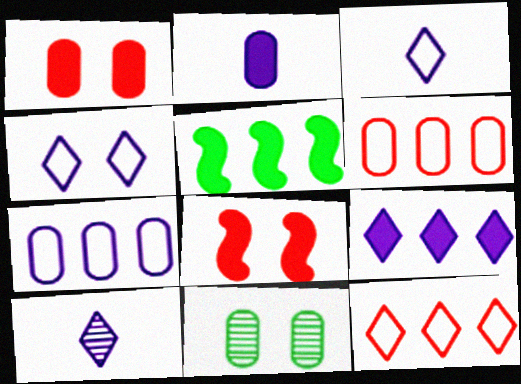[[2, 6, 11], 
[4, 8, 11], 
[4, 9, 10]]